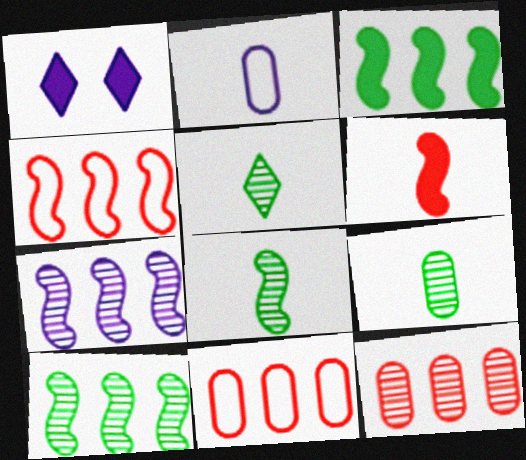[[1, 2, 7], 
[1, 4, 9], 
[1, 8, 11], 
[2, 5, 6], 
[3, 4, 7], 
[5, 8, 9]]